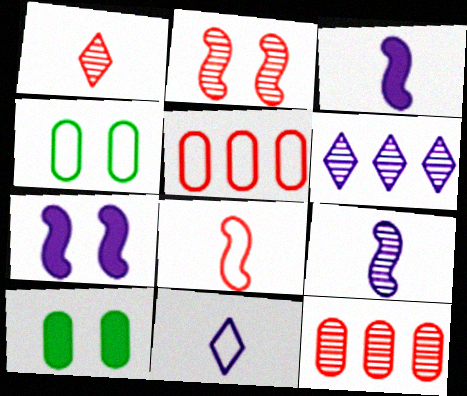[[1, 2, 12], 
[6, 8, 10]]